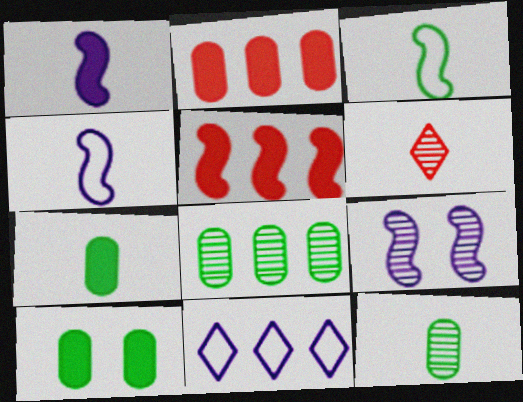[[3, 5, 9], 
[4, 6, 7], 
[5, 8, 11], 
[6, 8, 9]]